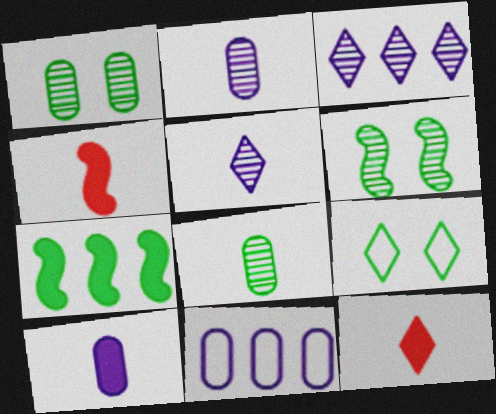[[3, 9, 12], 
[6, 11, 12], 
[7, 8, 9]]